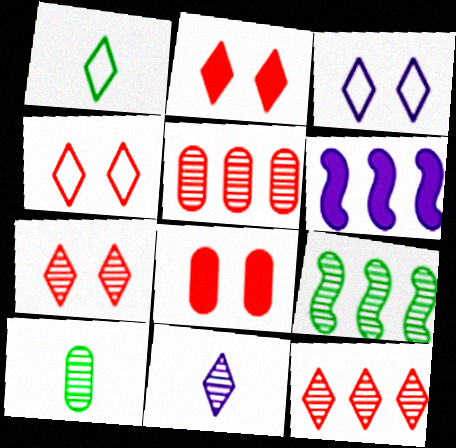[[2, 4, 7], 
[4, 6, 10]]